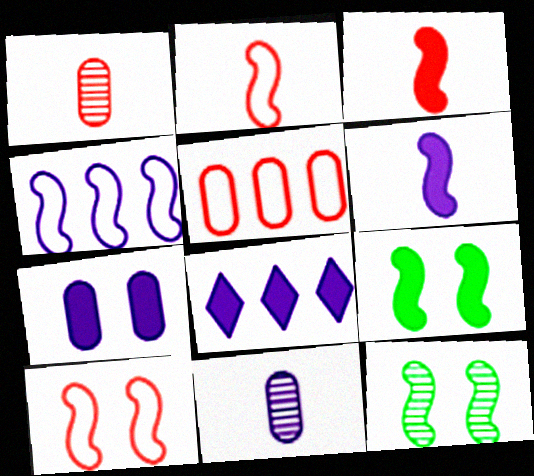[[3, 4, 12], 
[6, 7, 8]]